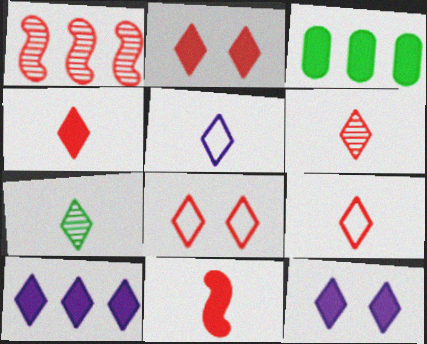[[3, 11, 12], 
[4, 5, 7], 
[4, 6, 9], 
[7, 8, 10]]